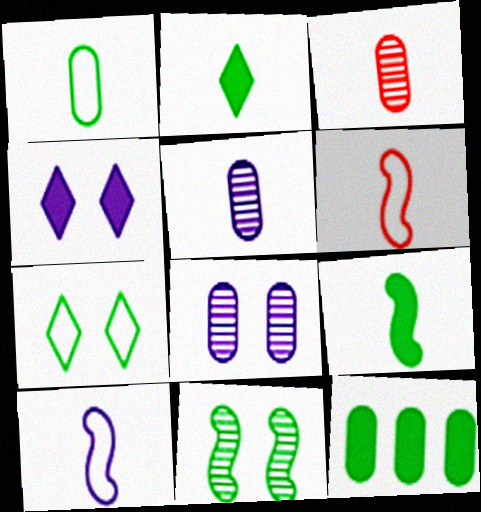[[2, 3, 10], 
[2, 5, 6]]